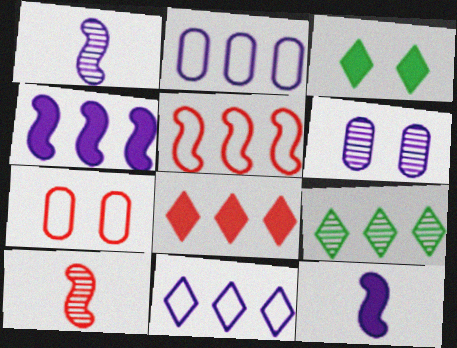[[2, 3, 10], 
[6, 9, 10], 
[6, 11, 12], 
[7, 8, 10], 
[7, 9, 12], 
[8, 9, 11]]